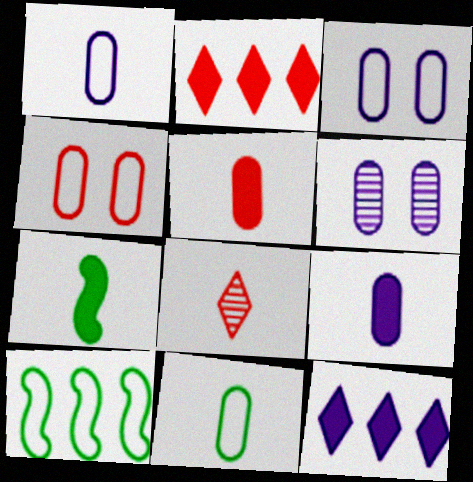[[1, 7, 8]]